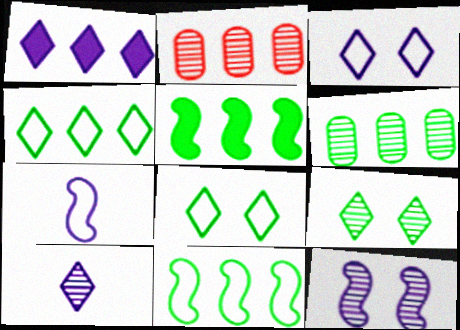[[1, 2, 11], 
[1, 3, 10], 
[4, 5, 6]]